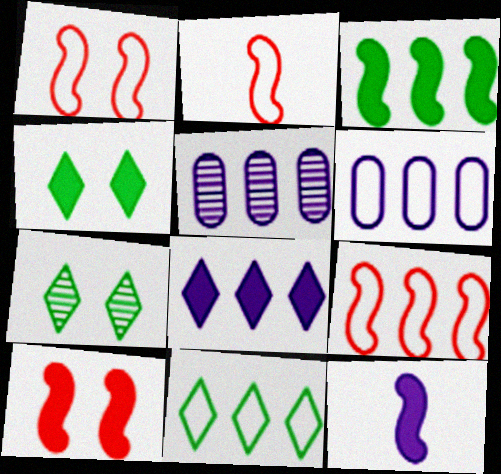[[1, 2, 9], 
[2, 4, 5], 
[3, 10, 12], 
[6, 9, 11]]